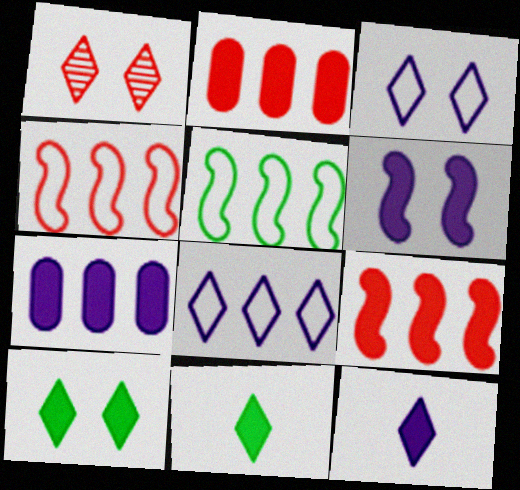[[1, 3, 10], 
[1, 8, 11], 
[2, 6, 11], 
[6, 7, 12]]